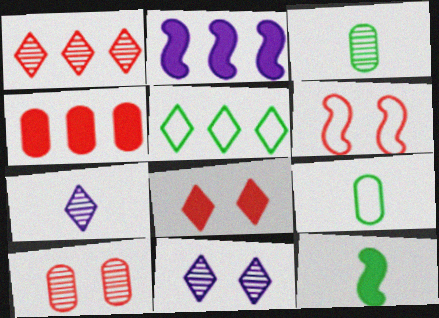[[5, 7, 8], 
[6, 8, 10]]